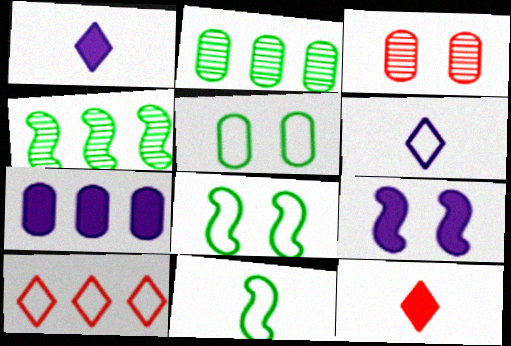[[1, 7, 9], 
[4, 7, 10]]